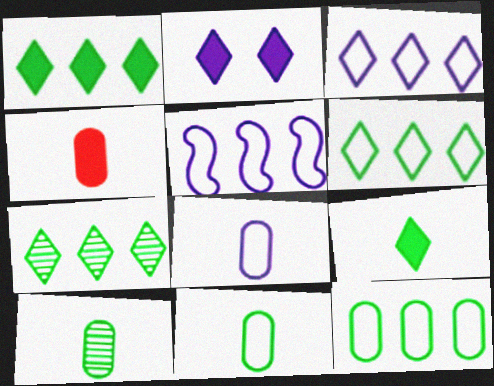[[1, 6, 7], 
[4, 8, 10]]